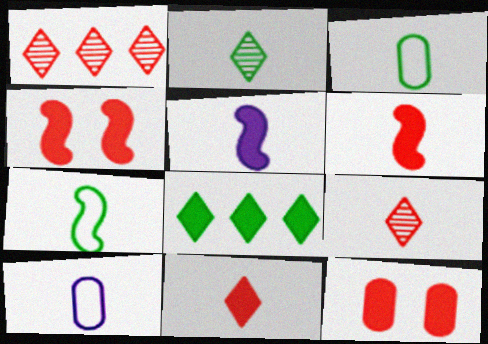[[2, 6, 10], 
[3, 5, 9], 
[5, 8, 12]]